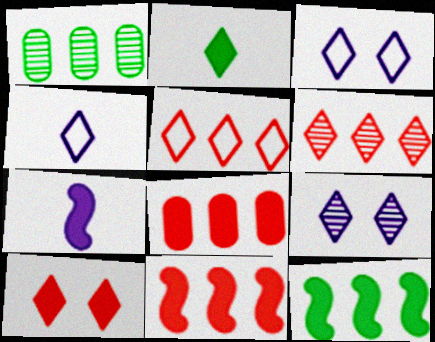[[2, 3, 6], 
[2, 5, 9]]